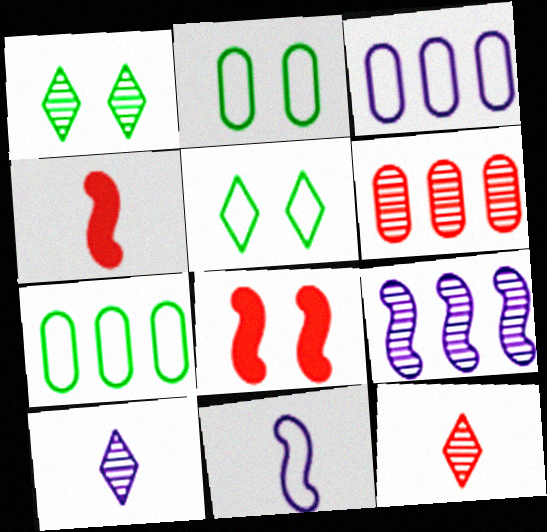[[1, 3, 4], 
[7, 8, 10]]